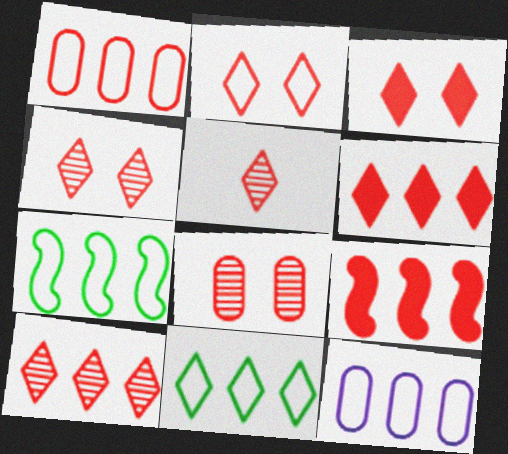[[1, 9, 10], 
[2, 3, 4], 
[2, 5, 6], 
[4, 5, 10]]